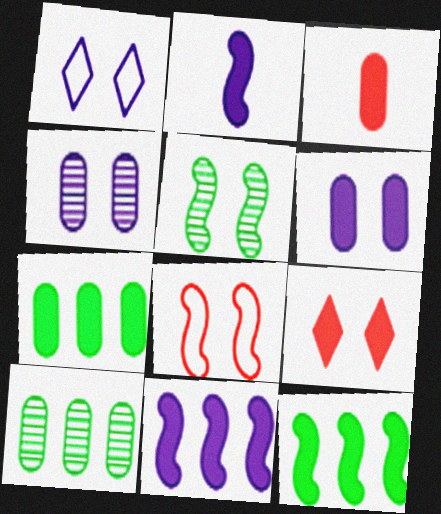[[2, 7, 9], 
[3, 6, 7]]